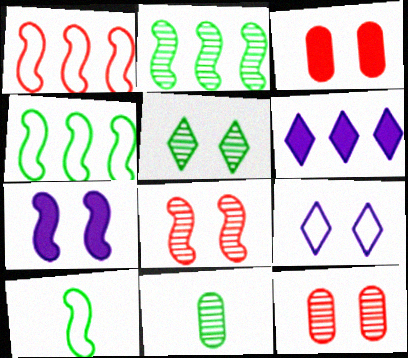[[2, 5, 11], 
[6, 10, 12]]